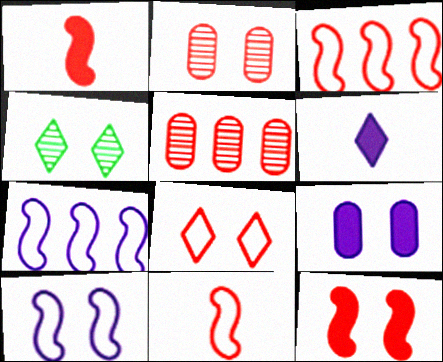[[1, 5, 8], 
[2, 8, 12]]